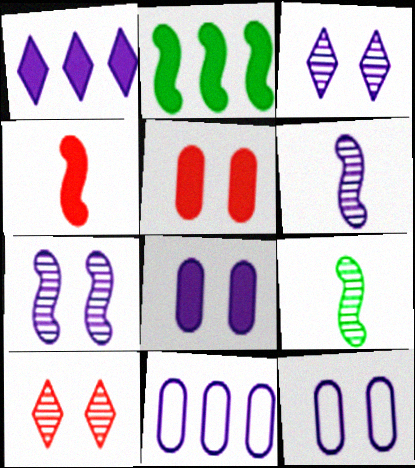[[1, 6, 12]]